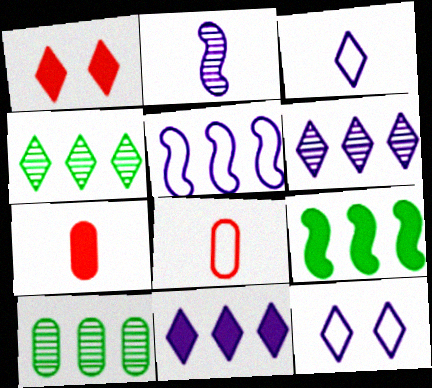[[1, 3, 4]]